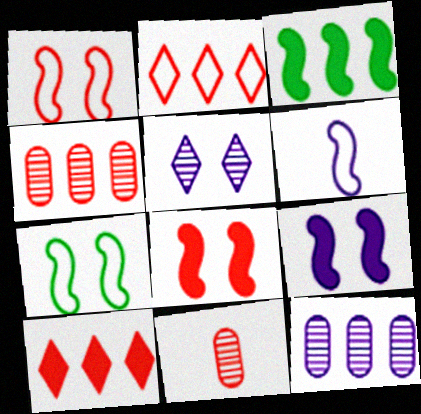[[1, 10, 11], 
[2, 3, 12], 
[2, 8, 11]]